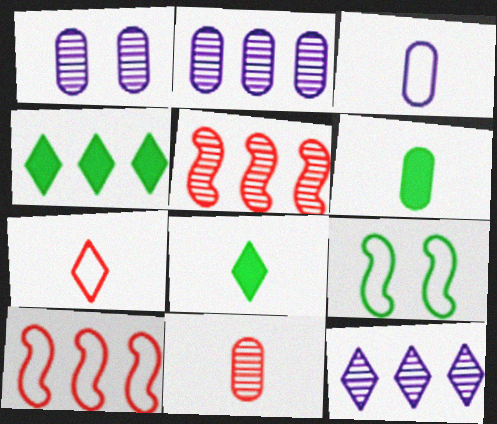[[1, 8, 10], 
[2, 4, 10], 
[3, 6, 11]]